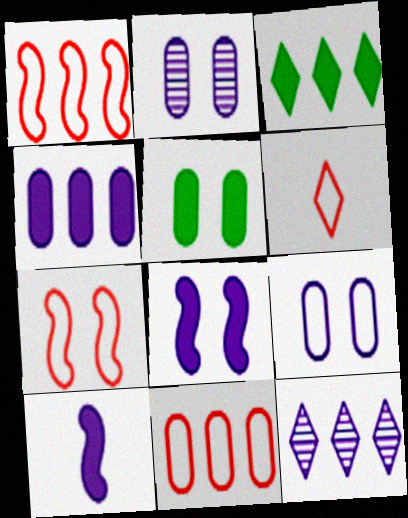[[6, 7, 11], 
[9, 10, 12]]